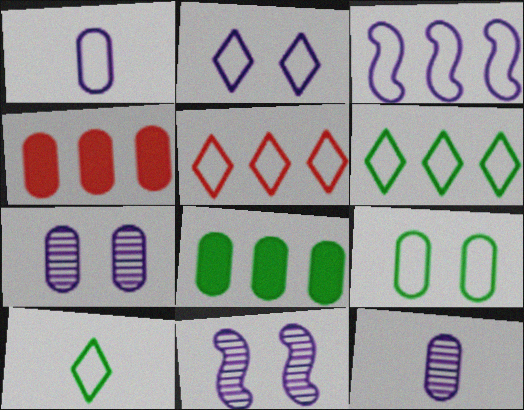[[1, 2, 3], 
[2, 5, 10], 
[4, 9, 12], 
[4, 10, 11]]